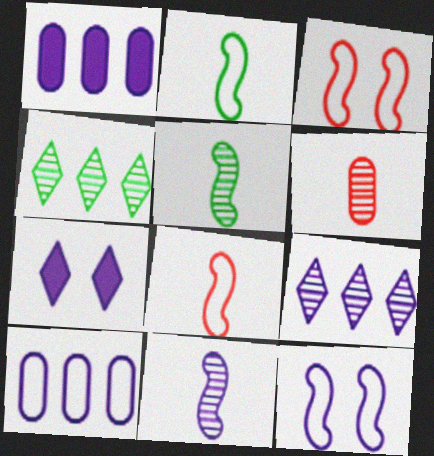[[7, 10, 11]]